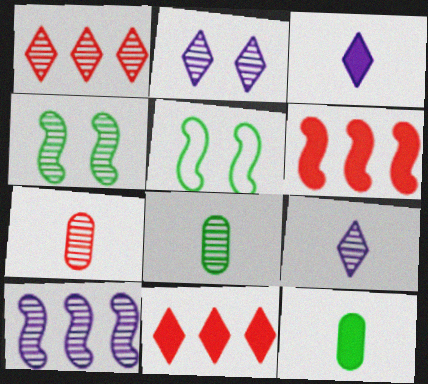[]